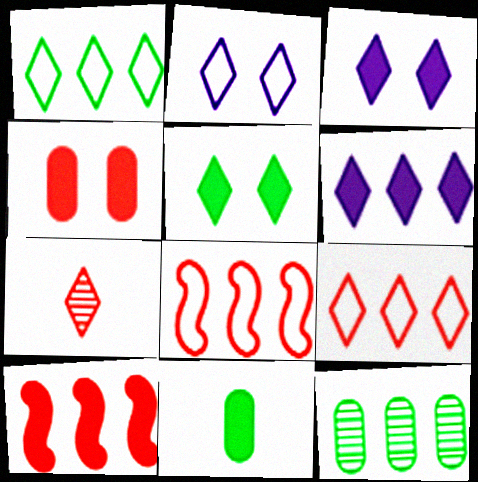[[1, 3, 7], 
[3, 10, 11], 
[4, 7, 8], 
[6, 8, 12]]